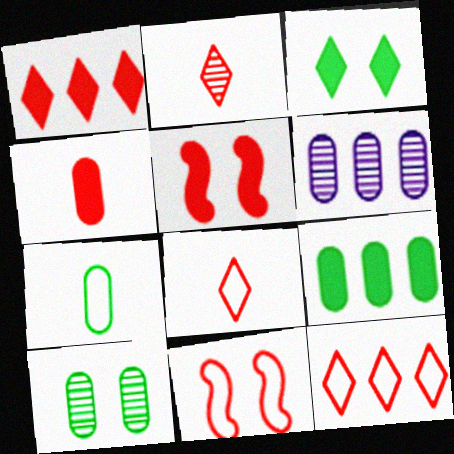[[1, 4, 5], 
[7, 9, 10]]